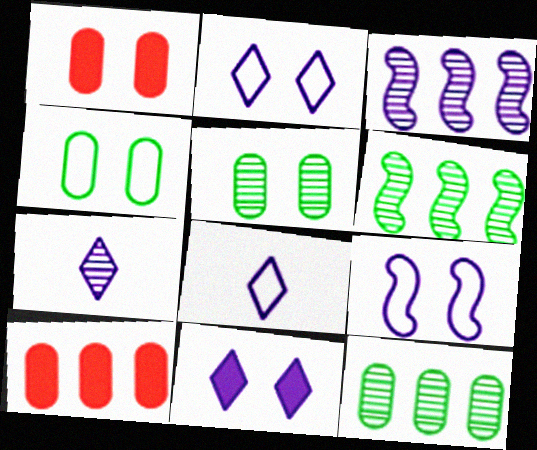[[1, 6, 8]]